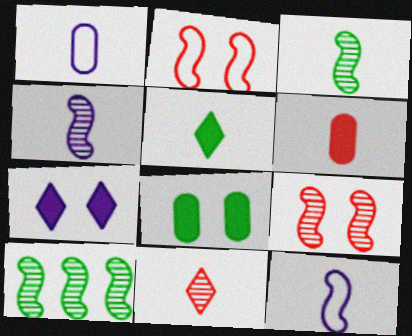[[4, 9, 10]]